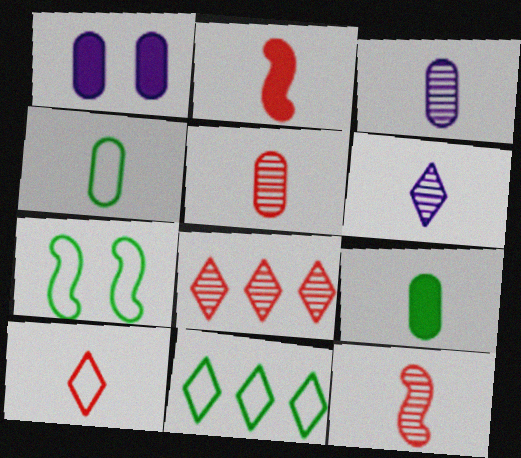[[1, 11, 12], 
[2, 4, 6], 
[2, 5, 10], 
[4, 7, 11]]